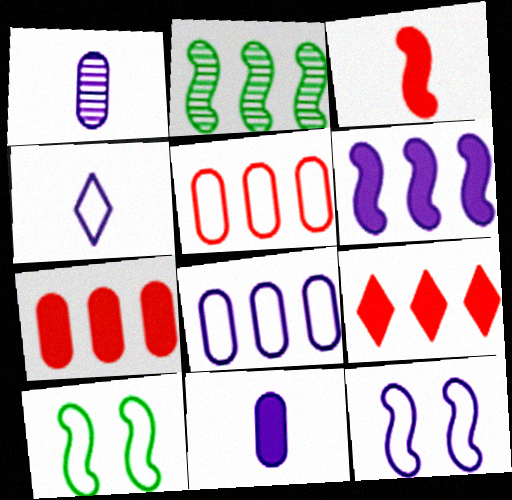[[1, 9, 10], 
[2, 3, 12], 
[2, 8, 9], 
[4, 5, 10], 
[4, 8, 12]]